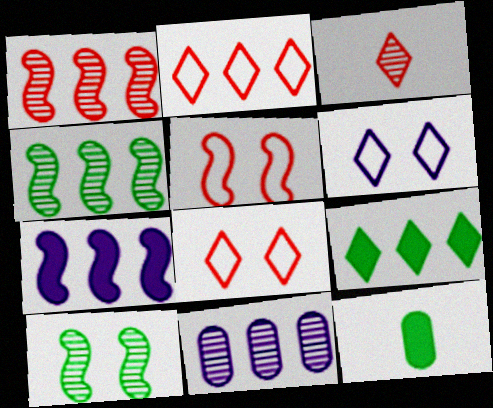[[1, 6, 12], 
[3, 6, 9], 
[3, 10, 11]]